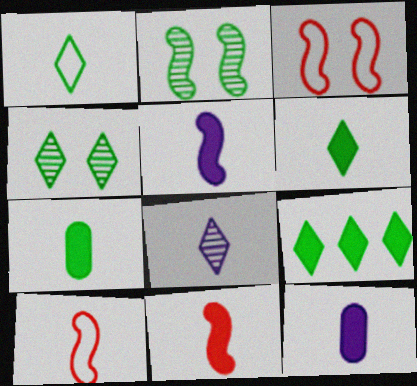[[1, 4, 9], 
[6, 11, 12], 
[7, 8, 10]]